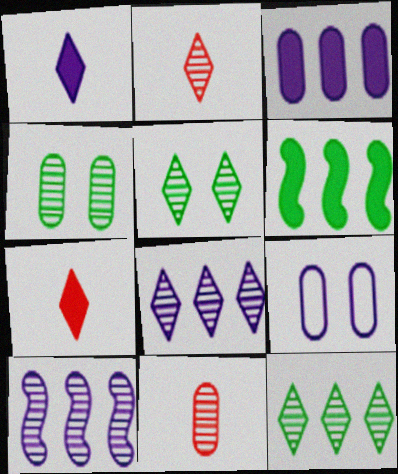[[1, 9, 10], 
[2, 4, 10], 
[2, 5, 8], 
[2, 6, 9], 
[5, 10, 11]]